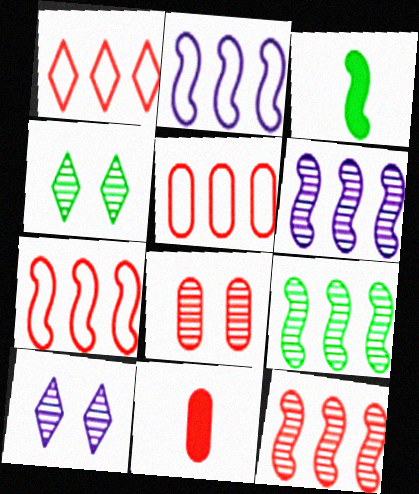[[1, 5, 7], 
[2, 4, 11], 
[3, 5, 10], 
[5, 8, 11], 
[6, 9, 12]]